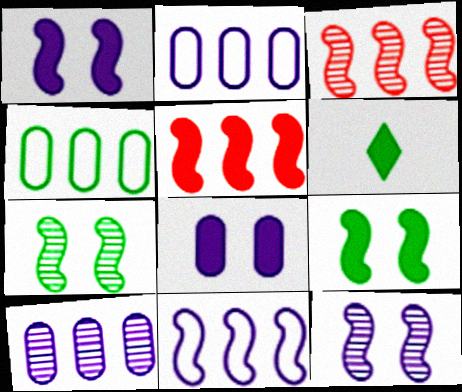[[4, 6, 7], 
[5, 6, 8]]